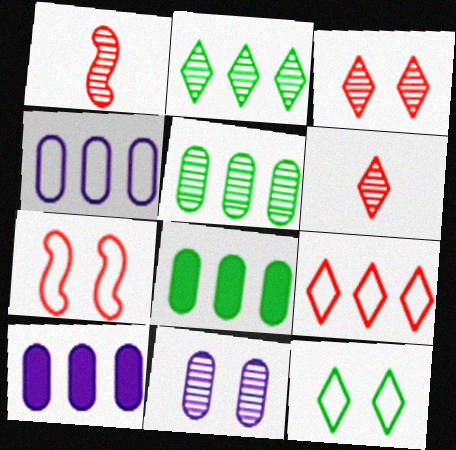[[1, 2, 11], 
[1, 10, 12]]